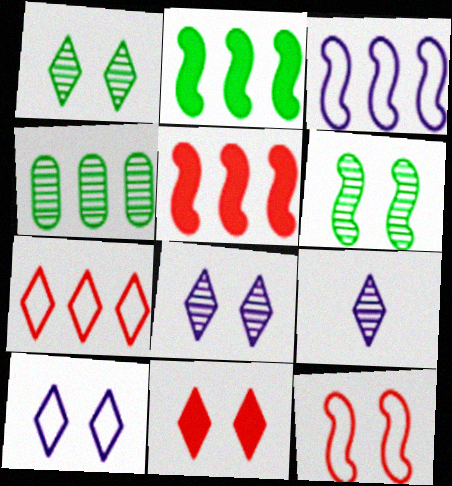[[1, 10, 11]]